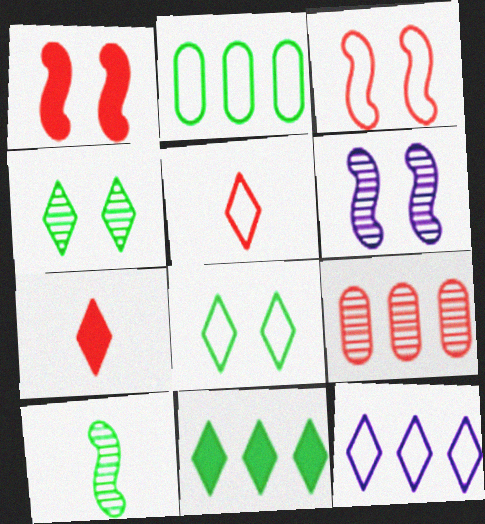[[1, 5, 9], 
[2, 6, 7], 
[3, 7, 9], 
[4, 7, 12], 
[5, 8, 12]]